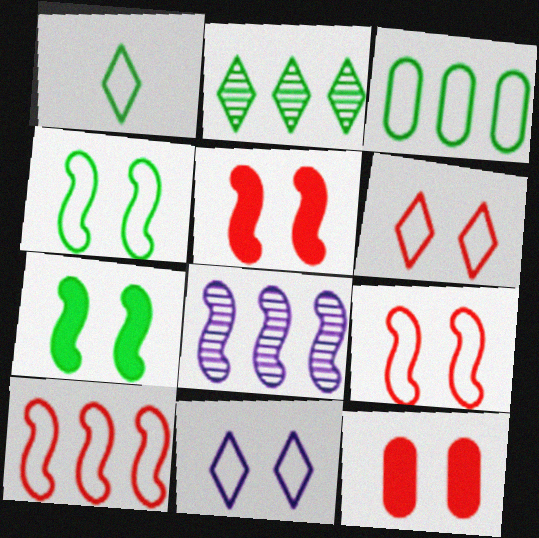[[1, 3, 4], 
[1, 8, 12]]